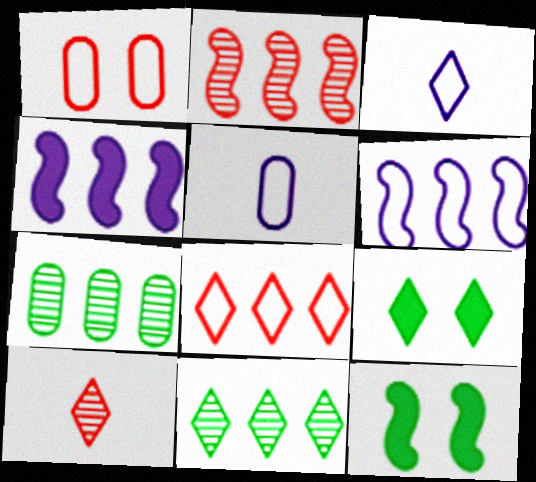[[2, 5, 9], 
[4, 7, 8]]